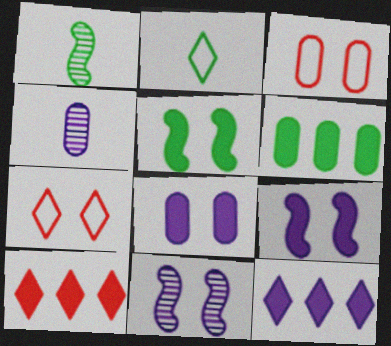[[1, 3, 12], 
[3, 4, 6]]